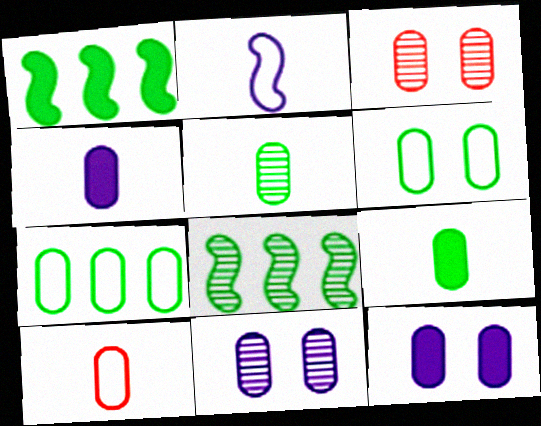[[3, 4, 7], 
[3, 6, 12], 
[4, 5, 10]]